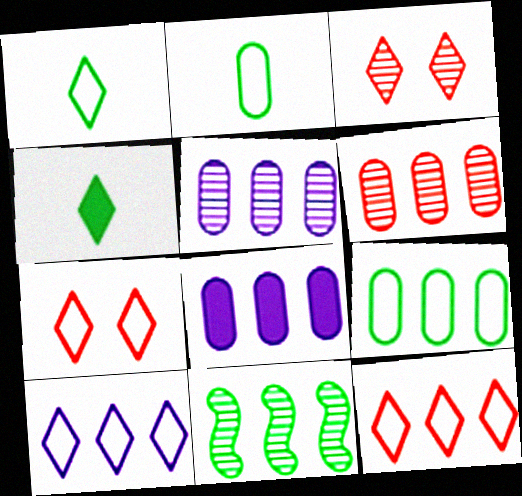[[1, 7, 10], 
[3, 4, 10], 
[6, 8, 9], 
[8, 11, 12]]